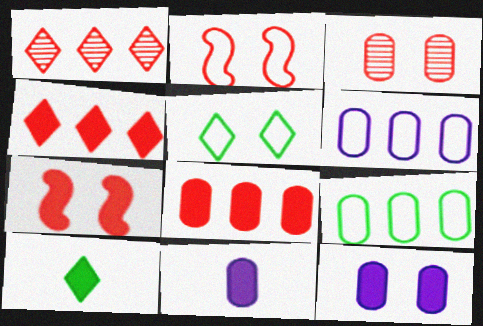[[3, 9, 11]]